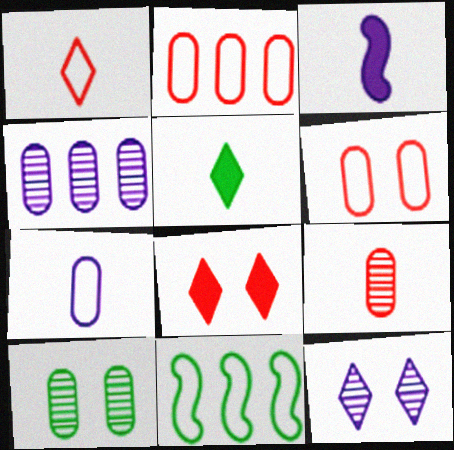[[4, 9, 10], 
[5, 10, 11]]